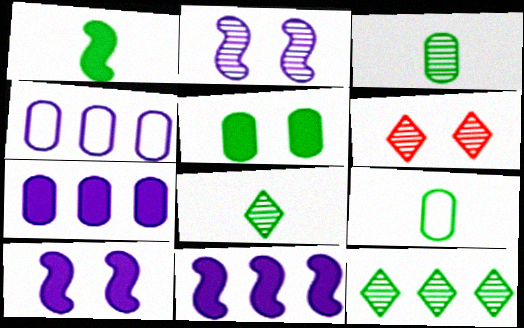[[1, 4, 6], 
[1, 8, 9], 
[6, 9, 11]]